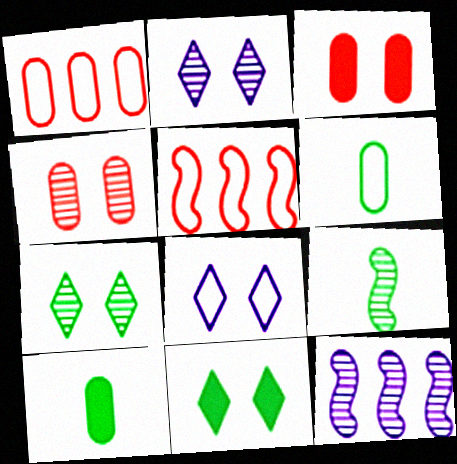[[2, 5, 10], 
[5, 6, 8]]